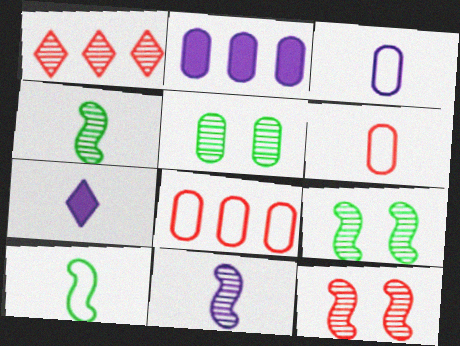[[1, 5, 11], 
[2, 5, 6], 
[3, 7, 11], 
[4, 6, 7], 
[7, 8, 9]]